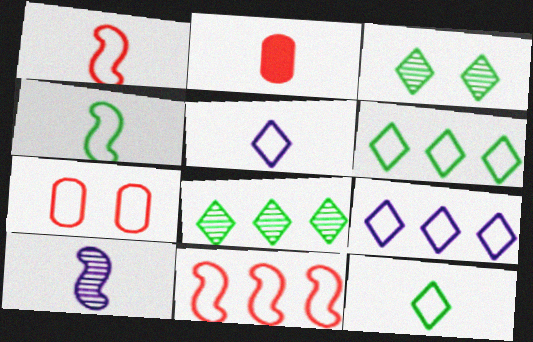[[2, 10, 12], 
[4, 7, 9]]